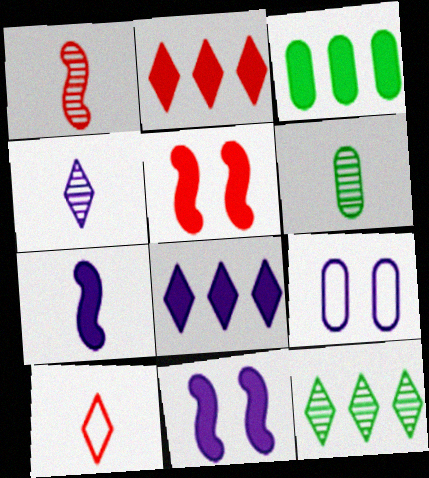[[1, 4, 6], 
[6, 7, 10]]